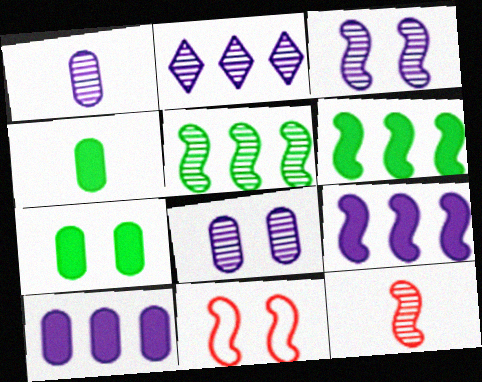[[1, 2, 3], 
[2, 4, 11], 
[3, 5, 12]]